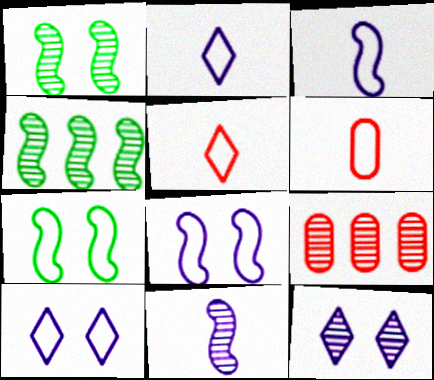[]